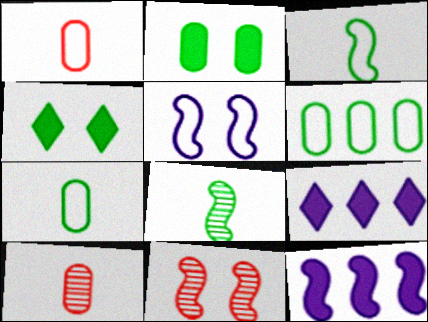[[3, 11, 12], 
[4, 6, 8], 
[7, 9, 11]]